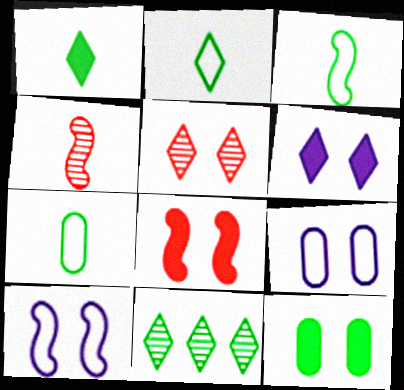[[2, 3, 7], 
[3, 11, 12], 
[5, 10, 12], 
[6, 8, 12]]